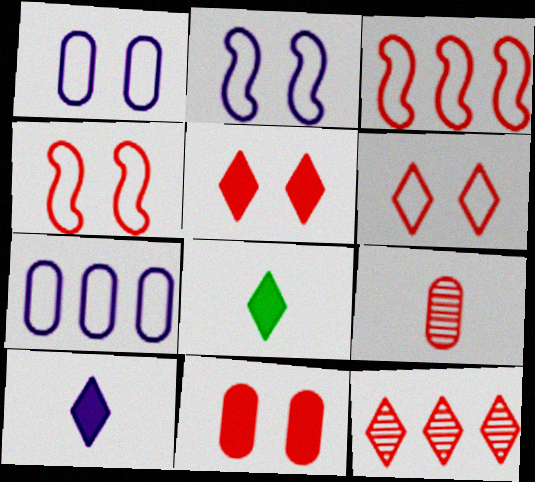[[3, 5, 9]]